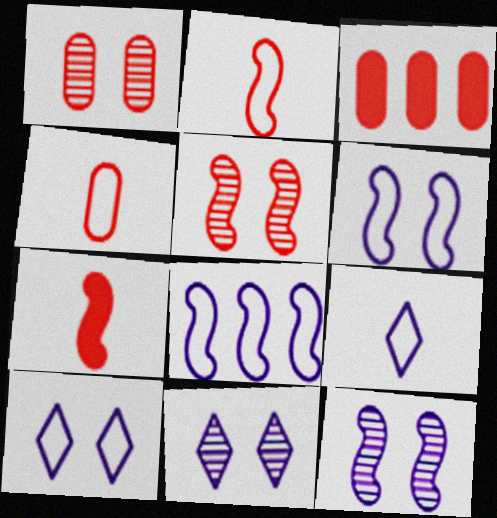[[1, 3, 4]]